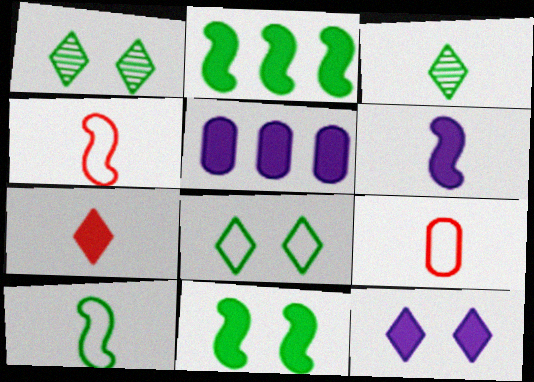[[1, 4, 5], 
[3, 6, 9], 
[5, 6, 12], 
[5, 7, 11]]